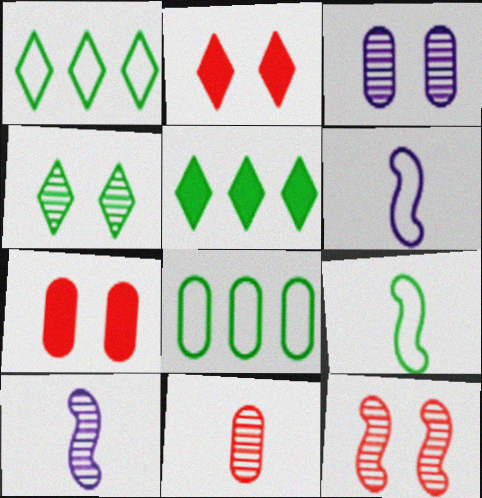[[1, 7, 10], 
[2, 8, 10], 
[3, 4, 12]]